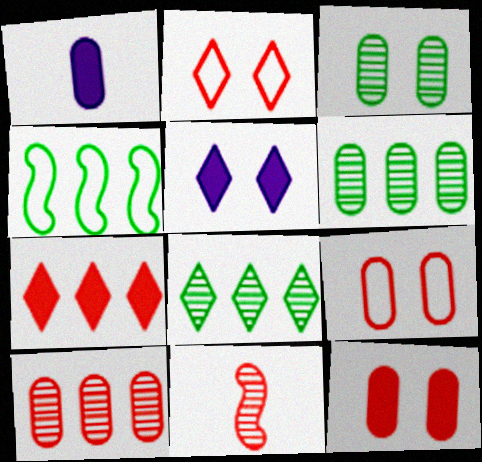[[1, 6, 9], 
[7, 9, 11]]